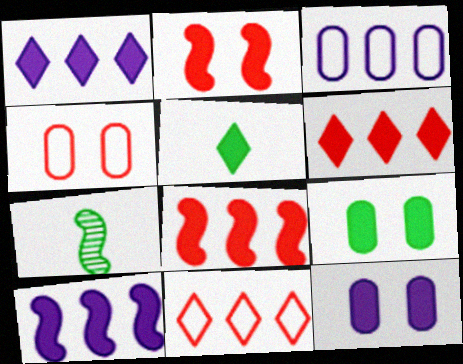[[1, 4, 7], 
[5, 8, 12], 
[7, 11, 12]]